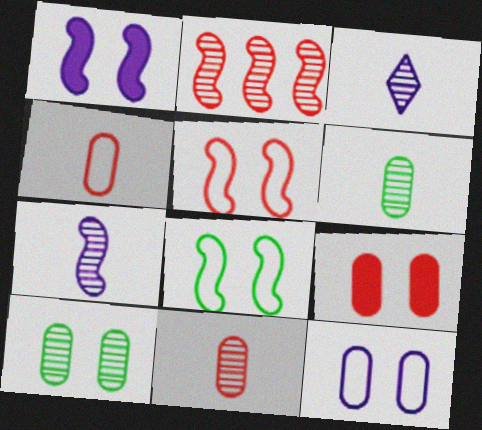[[2, 3, 10], 
[9, 10, 12]]